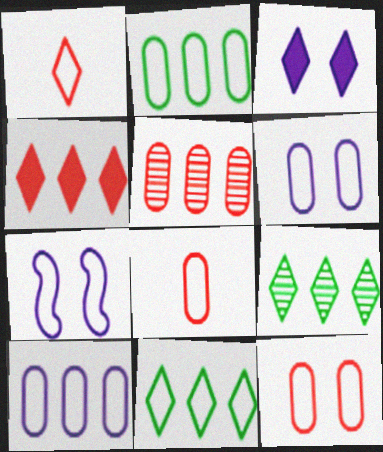[[1, 2, 7], 
[1, 3, 9], 
[2, 6, 8], 
[7, 8, 11]]